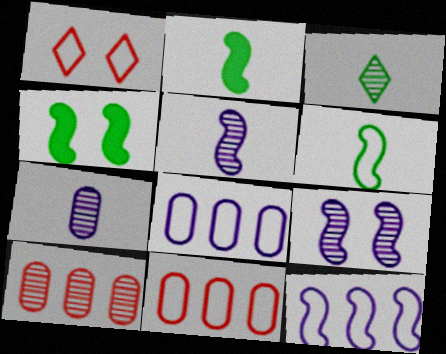[[1, 6, 8], 
[3, 9, 10]]